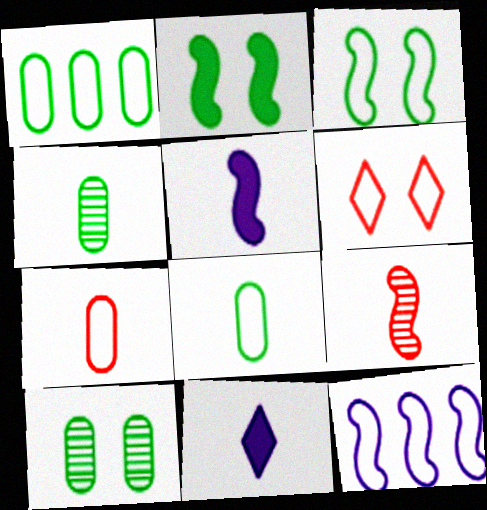[[2, 9, 12], 
[6, 8, 12], 
[8, 9, 11]]